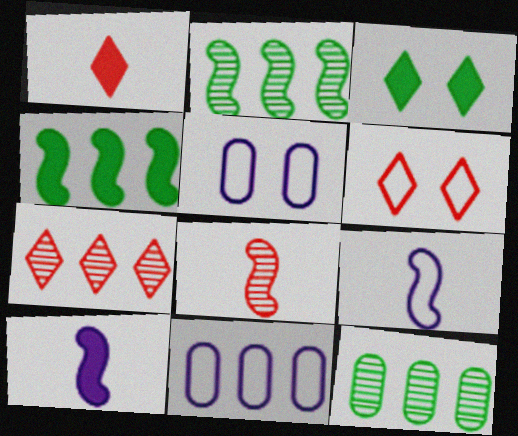[[1, 2, 5], 
[1, 6, 7], 
[3, 8, 11], 
[4, 7, 11], 
[6, 10, 12]]